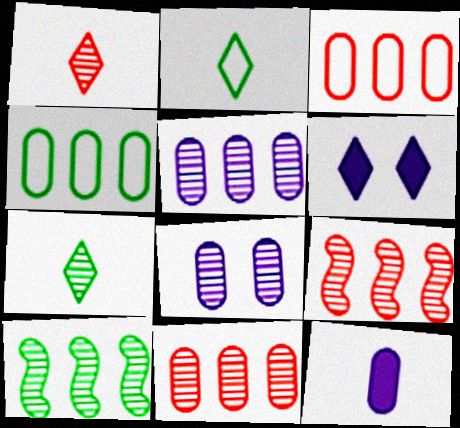[[1, 8, 10], 
[7, 8, 9]]